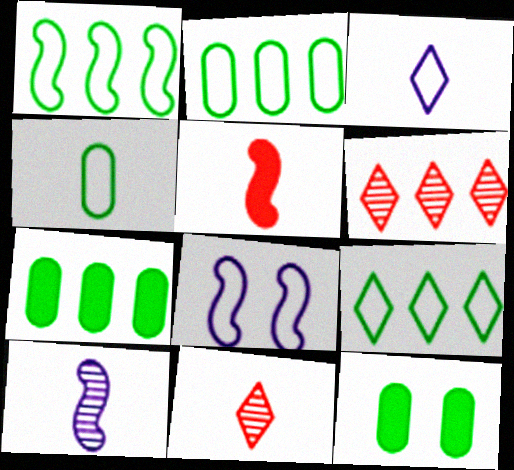[[1, 2, 9], 
[7, 8, 11]]